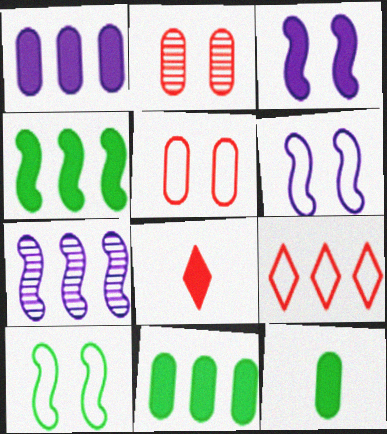[[3, 8, 11], 
[7, 9, 11]]